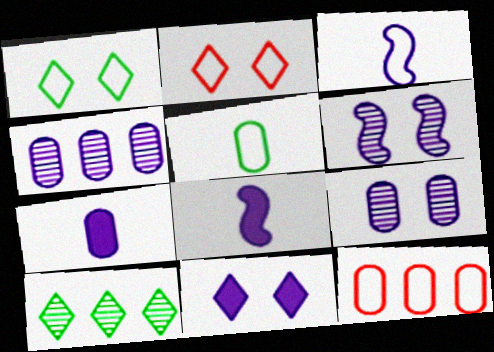[[1, 3, 12], 
[3, 4, 11]]